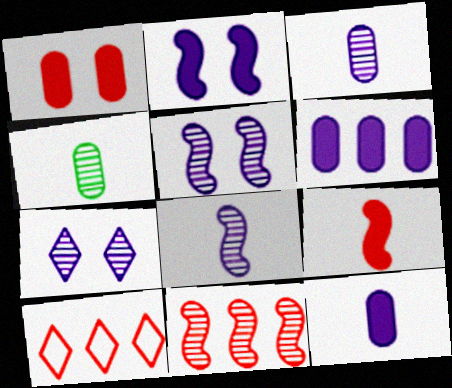[[2, 4, 10], 
[4, 7, 11]]